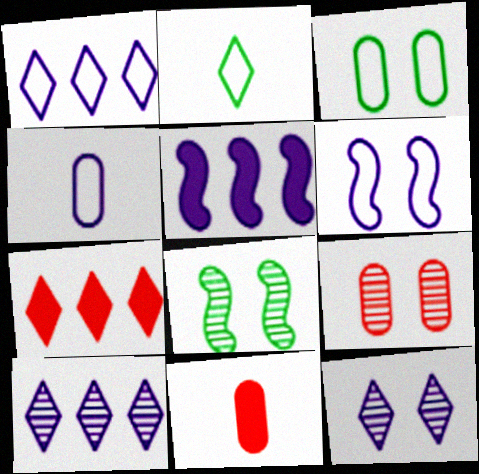[[1, 4, 6], 
[1, 8, 11], 
[2, 5, 9], 
[2, 7, 12], 
[4, 5, 12], 
[4, 7, 8], 
[8, 9, 12]]